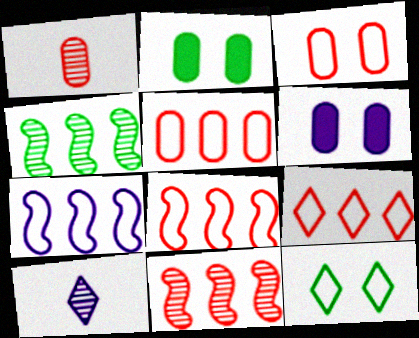[[2, 8, 10], 
[5, 8, 9], 
[6, 7, 10]]